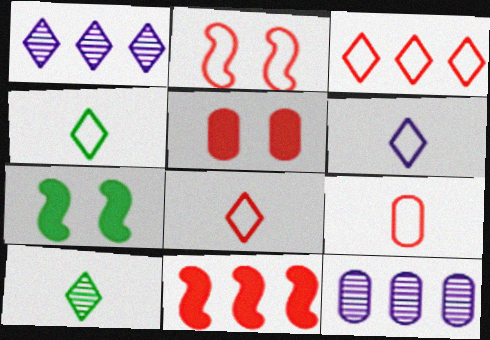[[1, 7, 9], 
[2, 3, 9], 
[4, 6, 8], 
[7, 8, 12]]